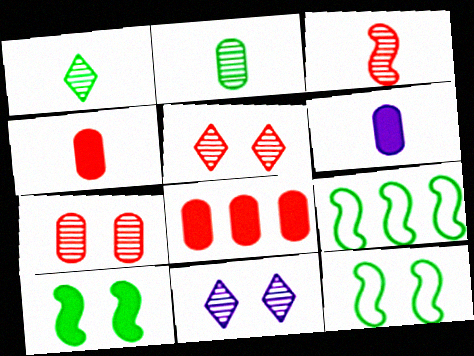[[4, 9, 11], 
[5, 6, 9]]